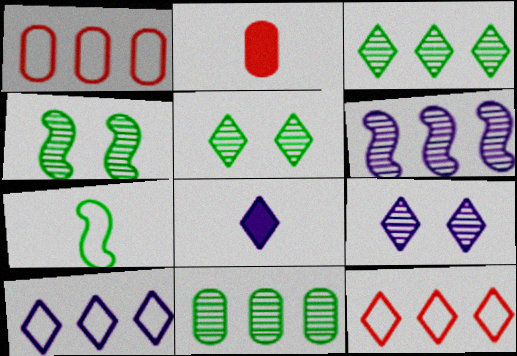[[1, 4, 8], 
[2, 4, 10], 
[5, 8, 12], 
[8, 9, 10]]